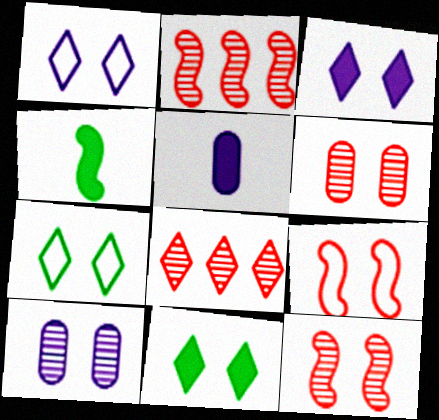[[2, 5, 7], 
[9, 10, 11]]